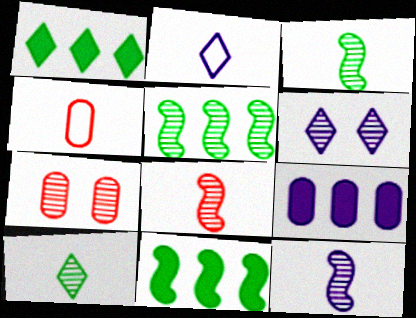[[2, 7, 11], 
[3, 8, 12], 
[4, 6, 11]]